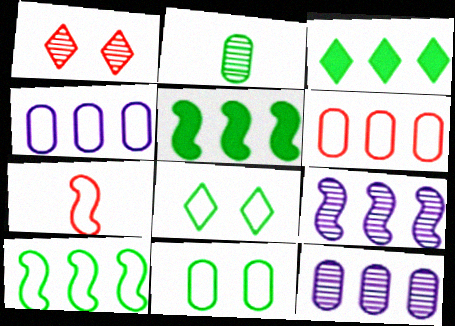[[1, 2, 9], 
[2, 5, 8], 
[3, 6, 9], 
[4, 7, 8]]